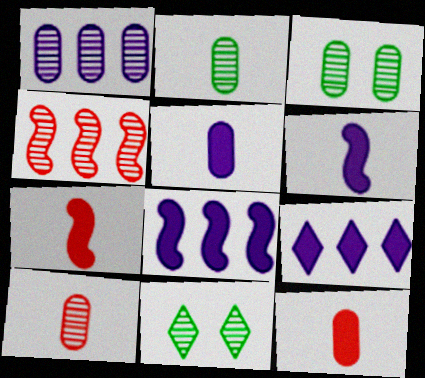[[1, 3, 10]]